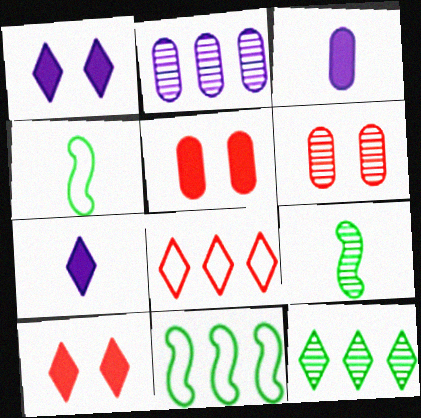[[2, 4, 10], 
[6, 7, 11]]